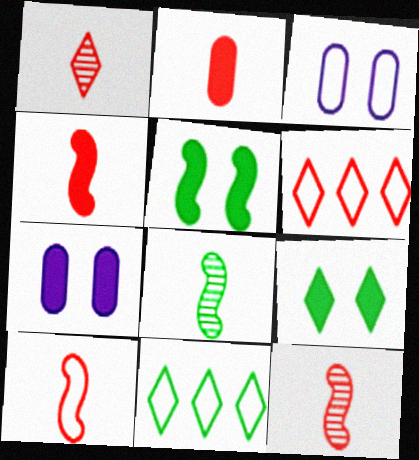[[1, 2, 10], 
[3, 10, 11], 
[4, 10, 12], 
[6, 7, 8], 
[7, 11, 12]]